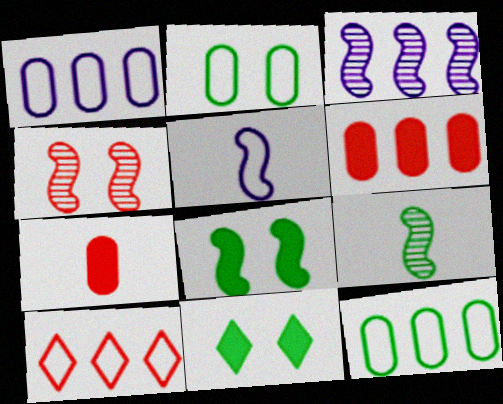[[2, 5, 10], 
[3, 4, 9], 
[4, 7, 10], 
[9, 11, 12]]